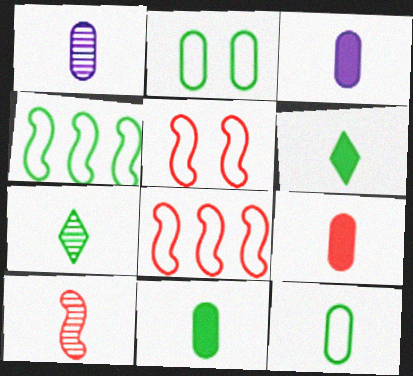[[1, 7, 10], 
[1, 9, 12], 
[3, 9, 11]]